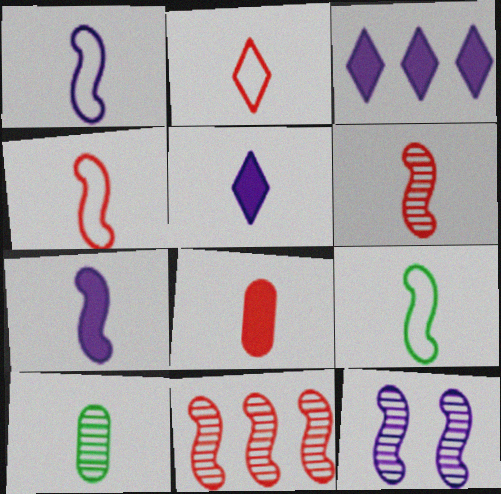[[1, 4, 9], 
[2, 6, 8], 
[2, 7, 10], 
[4, 5, 10], 
[6, 7, 9]]